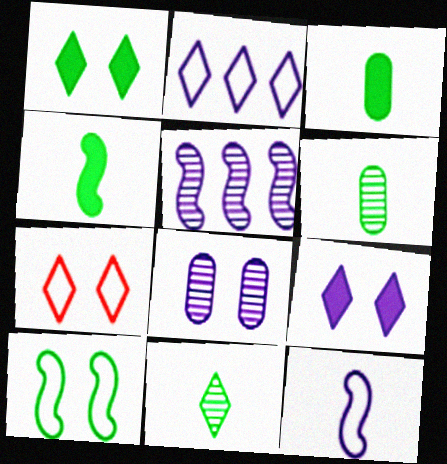[[3, 5, 7]]